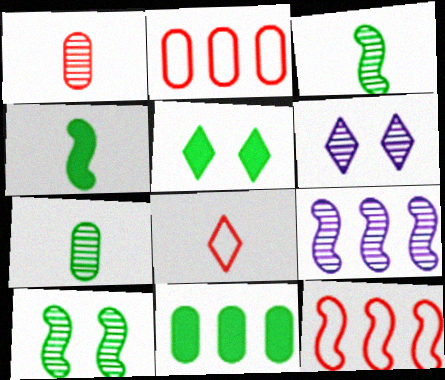[[2, 4, 6], 
[4, 5, 11]]